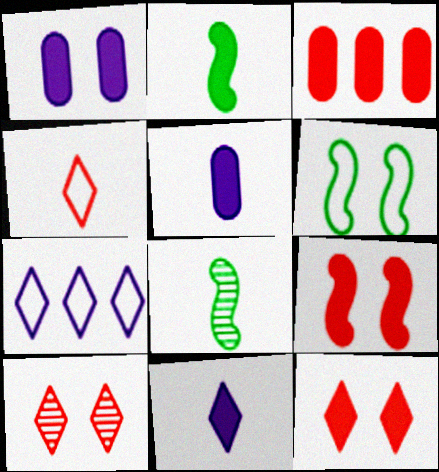[[1, 6, 10], 
[4, 5, 8]]